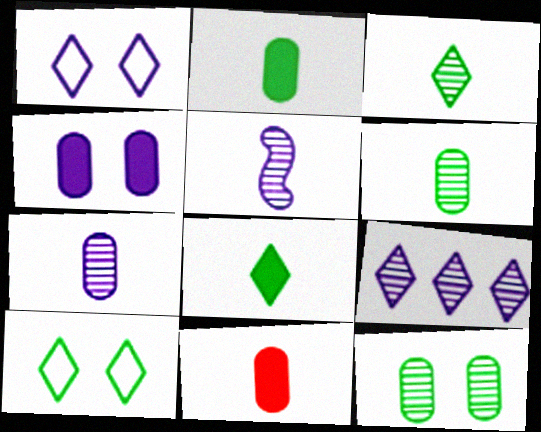[]